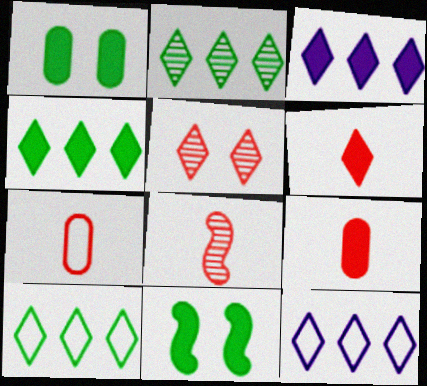[[1, 8, 12], 
[2, 4, 10], 
[3, 9, 11], 
[6, 7, 8]]